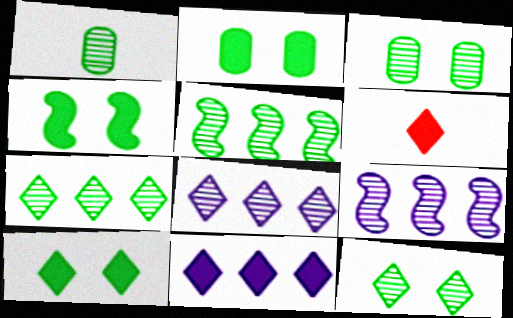[[1, 5, 12], 
[2, 4, 10], 
[6, 10, 11]]